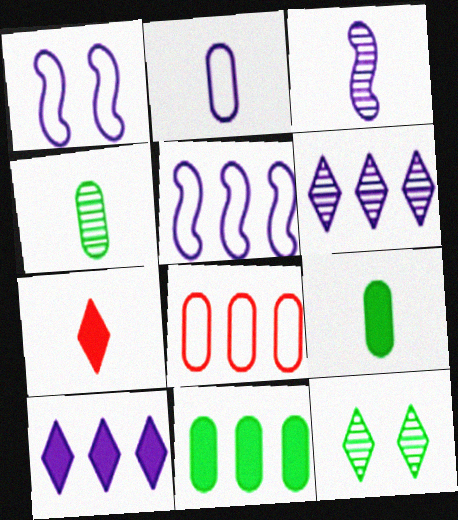[]